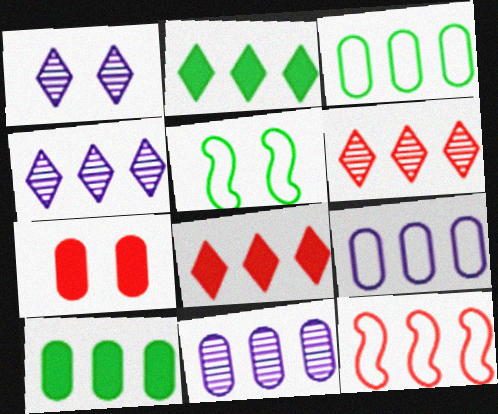[[1, 5, 7], 
[2, 11, 12], 
[4, 10, 12]]